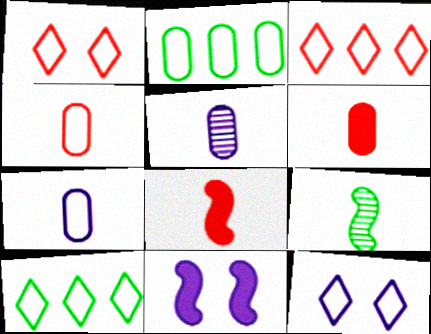[]